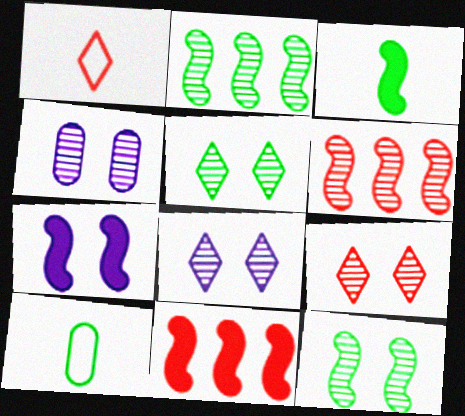[[3, 7, 11], 
[4, 9, 12], 
[5, 8, 9], 
[8, 10, 11]]